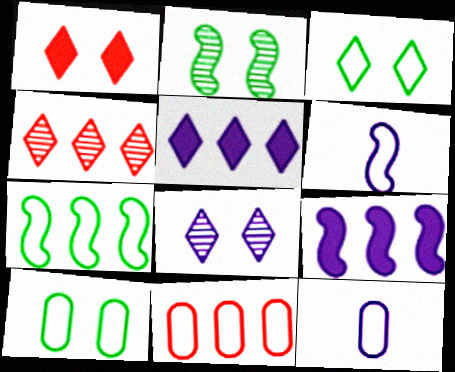[[1, 3, 8], 
[3, 6, 11], 
[8, 9, 12], 
[10, 11, 12]]